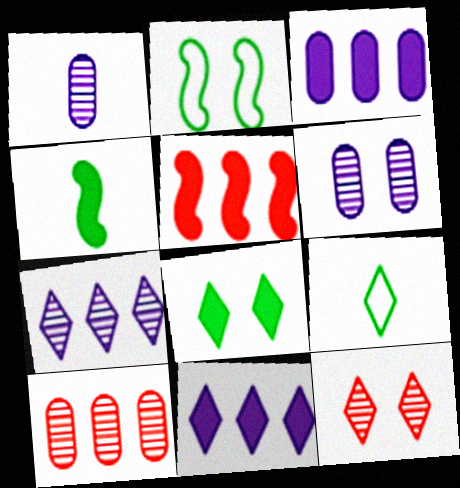[[5, 6, 9], 
[9, 11, 12]]